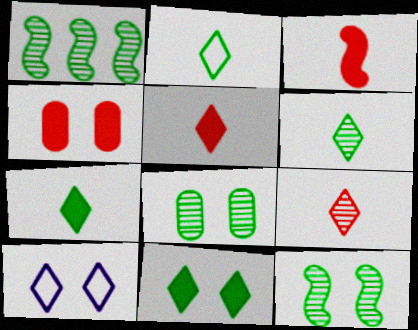[[1, 6, 8], 
[2, 6, 7], 
[4, 10, 12]]